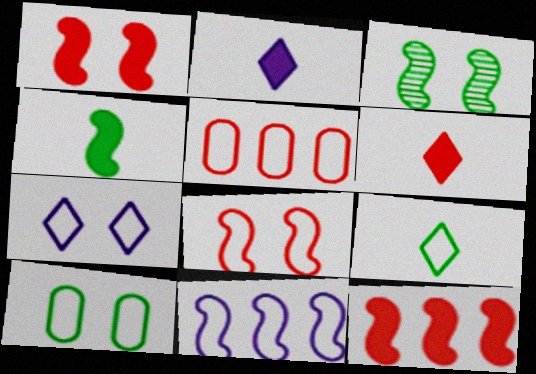[[2, 3, 5], 
[7, 8, 10]]